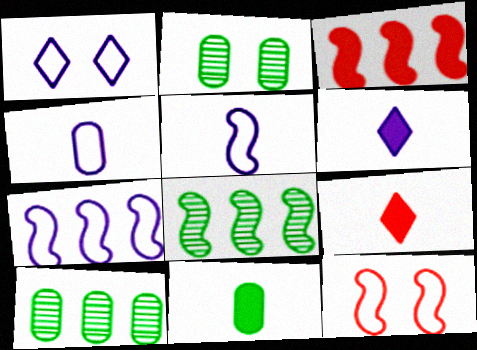[[1, 4, 7], 
[2, 7, 9], 
[3, 7, 8], 
[6, 10, 12]]